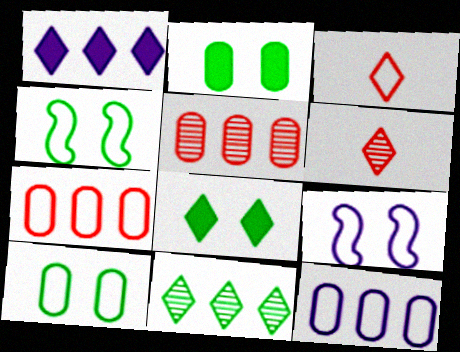[[3, 4, 12]]